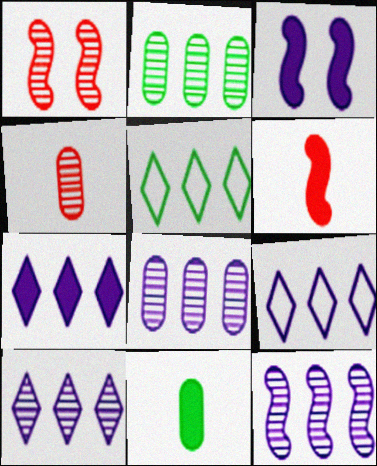[[1, 9, 11], 
[3, 4, 5], 
[7, 9, 10], 
[8, 10, 12]]